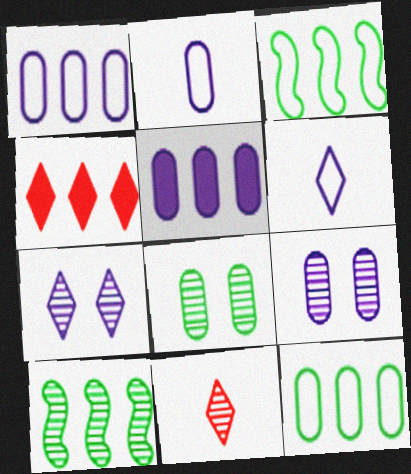[[1, 4, 10], 
[2, 5, 9], 
[9, 10, 11]]